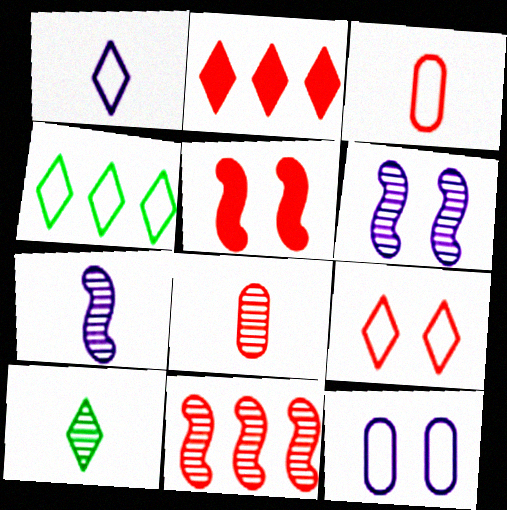[[1, 4, 9], 
[7, 8, 10]]